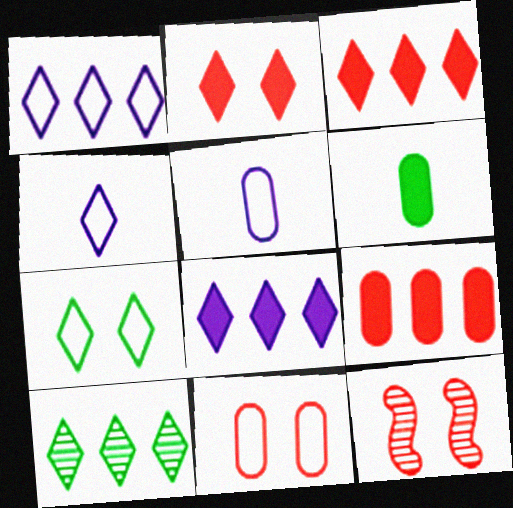[[1, 3, 10], 
[1, 6, 12], 
[2, 4, 10], 
[2, 11, 12]]